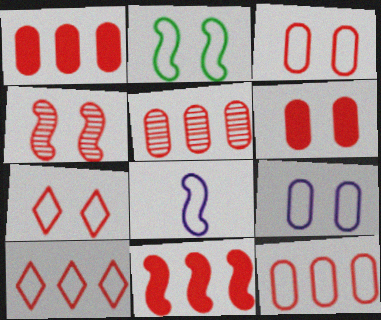[[1, 5, 12], 
[2, 7, 9], 
[4, 6, 7], 
[5, 10, 11]]